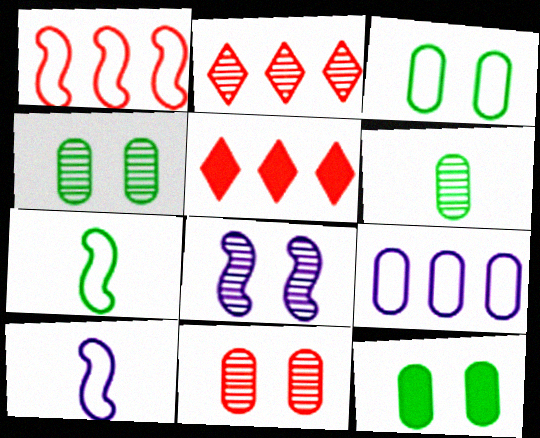[[2, 6, 8], 
[2, 10, 12], 
[3, 4, 12], 
[4, 5, 10]]